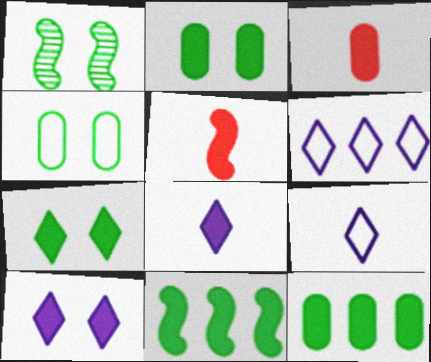[[1, 3, 6], 
[1, 4, 7], 
[3, 10, 11], 
[5, 10, 12]]